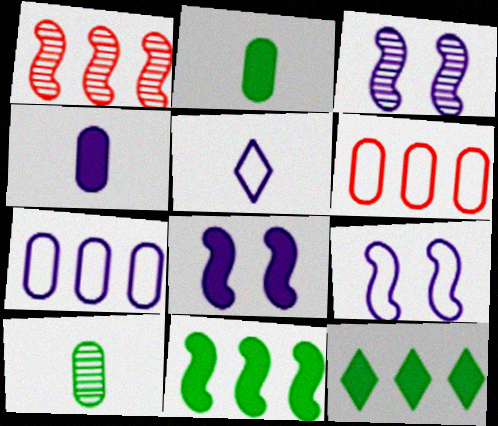[[1, 7, 12], 
[3, 8, 9], 
[5, 7, 9]]